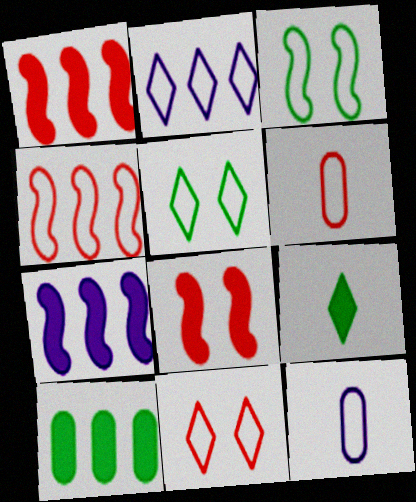[[2, 3, 6], 
[4, 5, 12], 
[4, 6, 11]]